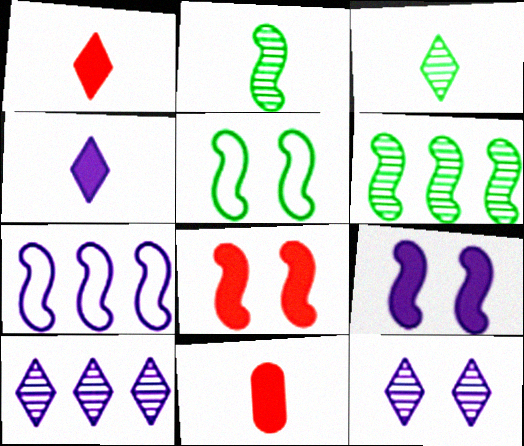[[2, 7, 8], 
[5, 10, 11]]